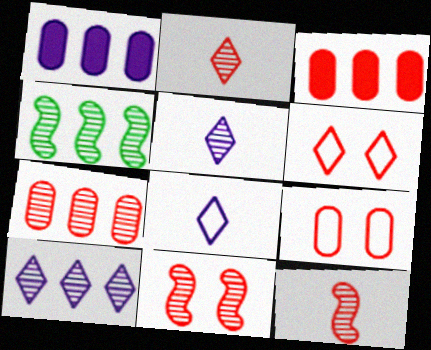[[2, 7, 11], 
[3, 6, 12], 
[4, 7, 10]]